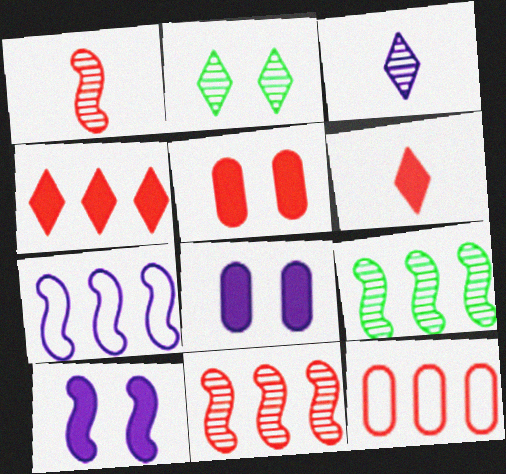[[3, 7, 8], 
[4, 11, 12]]